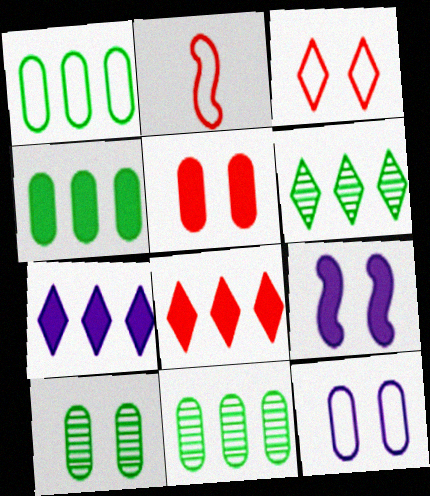[[1, 4, 11], 
[2, 7, 10], 
[3, 9, 10], 
[5, 10, 12]]